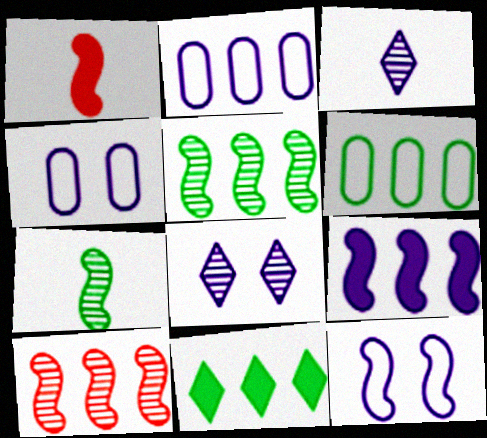[[1, 5, 12], 
[1, 6, 8], 
[2, 10, 11], 
[3, 4, 9], 
[5, 6, 11]]